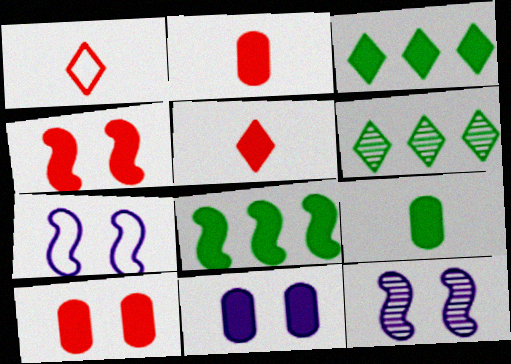[[2, 6, 7], 
[5, 8, 11]]